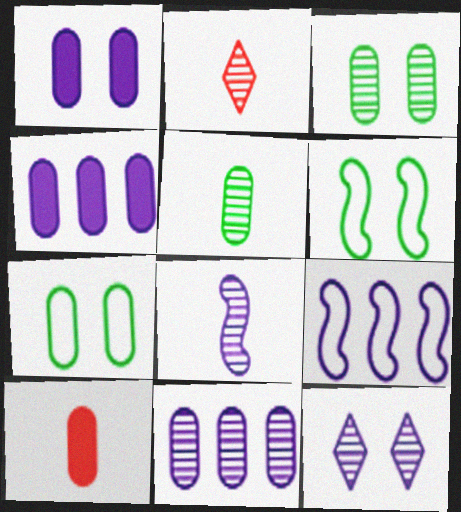[[2, 4, 6], 
[2, 5, 8], 
[7, 10, 11], 
[8, 11, 12]]